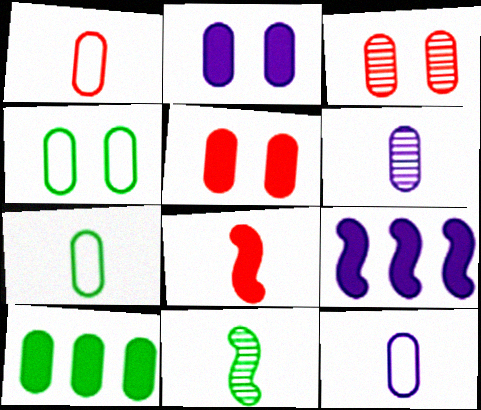[[1, 7, 12], 
[2, 3, 4], 
[3, 10, 12]]